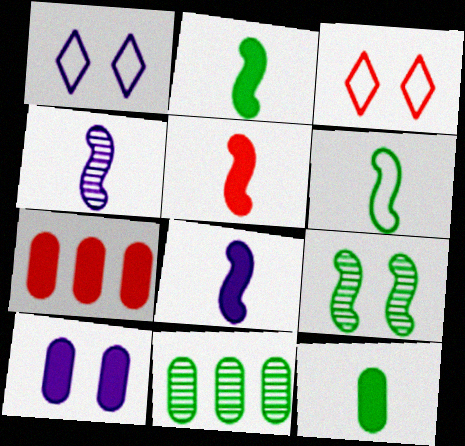[[1, 5, 11], 
[2, 5, 8], 
[3, 8, 11], 
[3, 9, 10], 
[4, 5, 6], 
[7, 10, 12]]